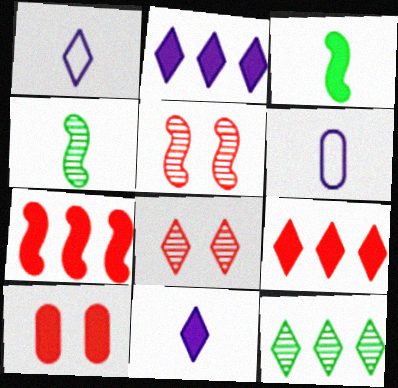[[2, 3, 10]]